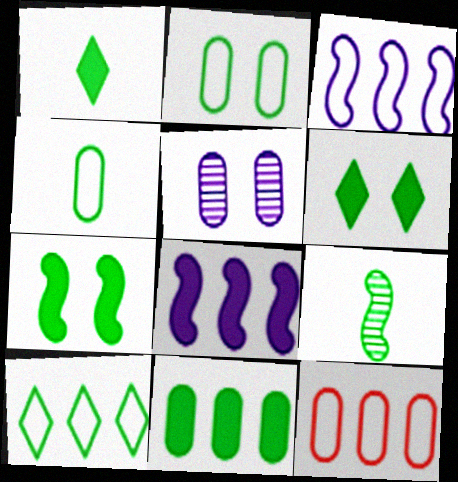[[1, 4, 9], 
[1, 7, 11], 
[3, 10, 12]]